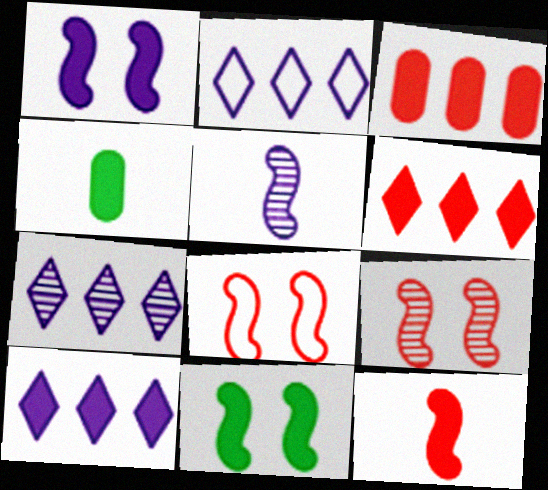[[1, 4, 6], 
[2, 4, 9], 
[2, 7, 10], 
[4, 7, 8]]